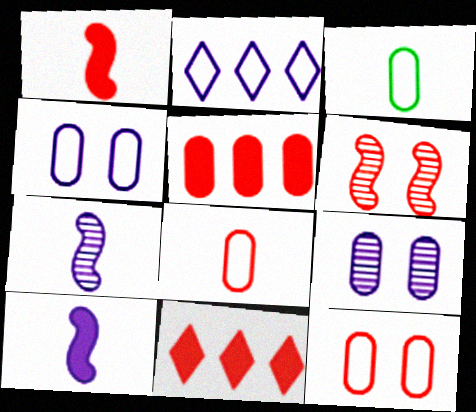[[2, 9, 10], 
[3, 5, 9], 
[6, 8, 11]]